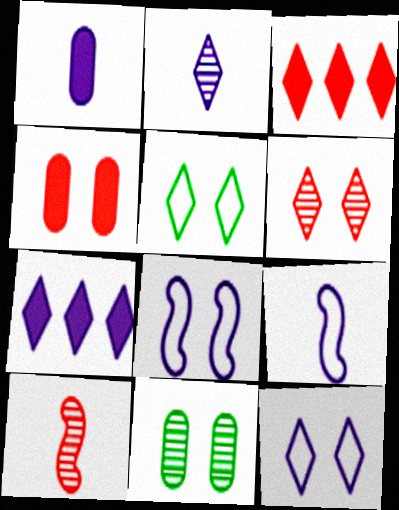[[1, 2, 9], 
[2, 3, 5], 
[2, 7, 12], 
[3, 9, 11]]